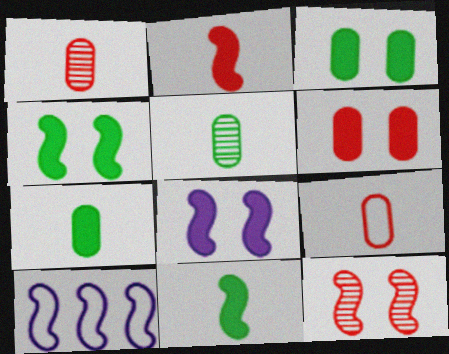[[10, 11, 12]]